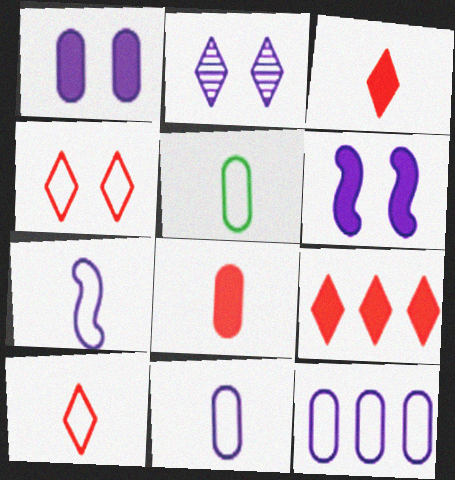[[5, 7, 10]]